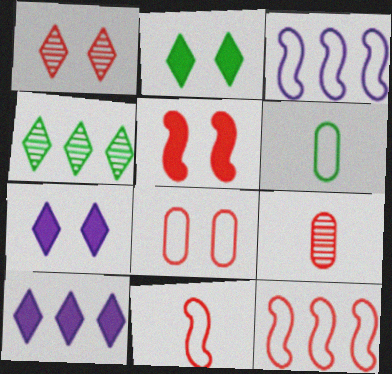[[1, 5, 8], 
[2, 3, 9]]